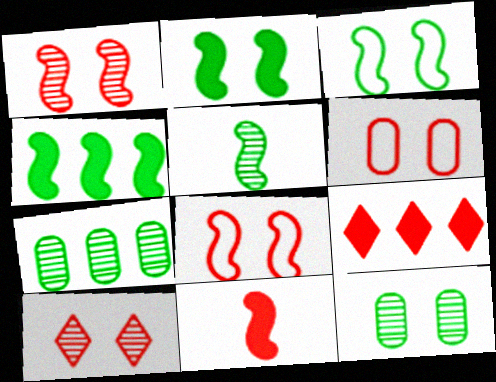[[3, 4, 5]]